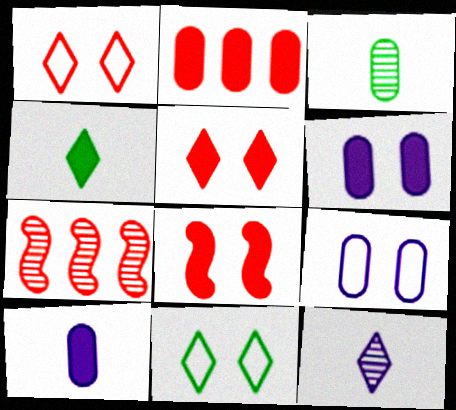[[2, 3, 9], 
[4, 7, 9], 
[7, 10, 11]]